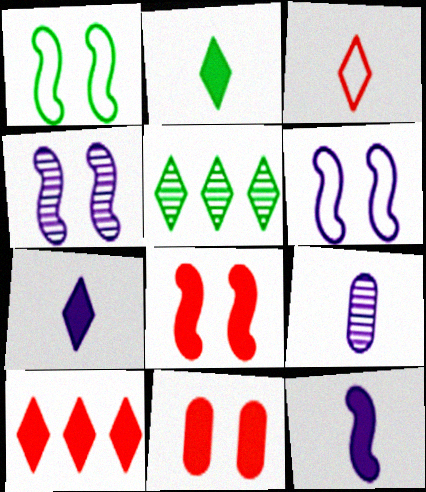[[1, 4, 8], 
[1, 9, 10]]